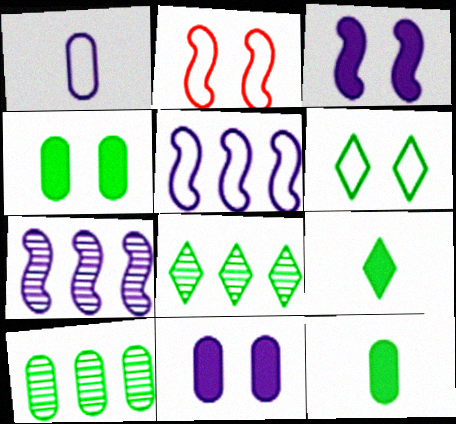[[6, 8, 9]]